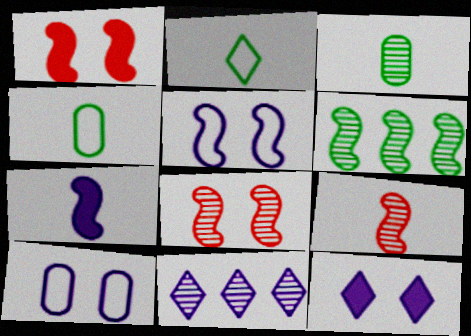[[1, 4, 11], 
[3, 8, 11], 
[7, 10, 11]]